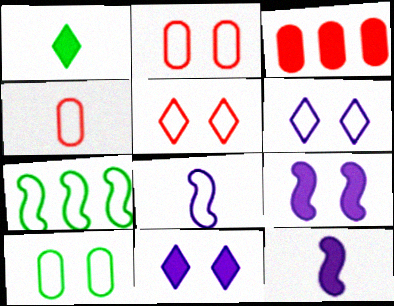[[1, 3, 9], 
[4, 6, 7]]